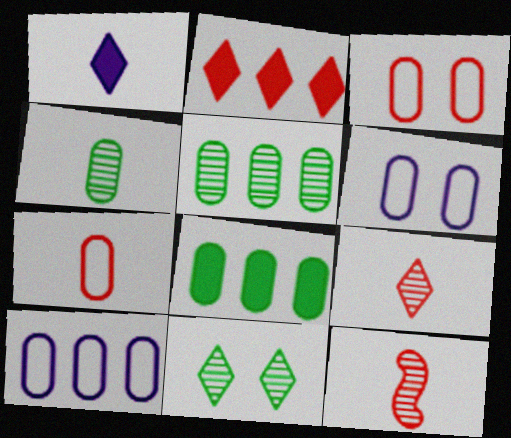[[2, 3, 12]]